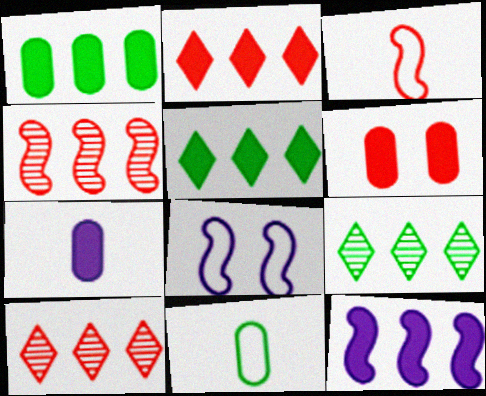[[1, 2, 12], 
[1, 6, 7], 
[3, 6, 10]]